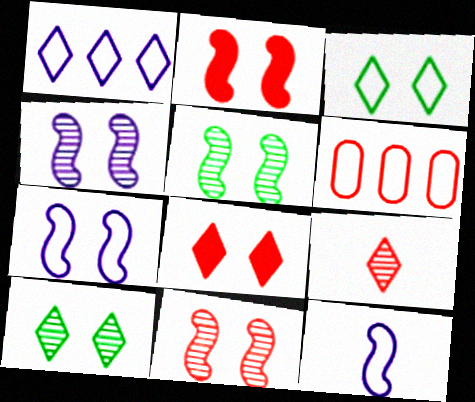[[2, 5, 7], 
[2, 6, 9], 
[3, 6, 12], 
[4, 5, 11]]